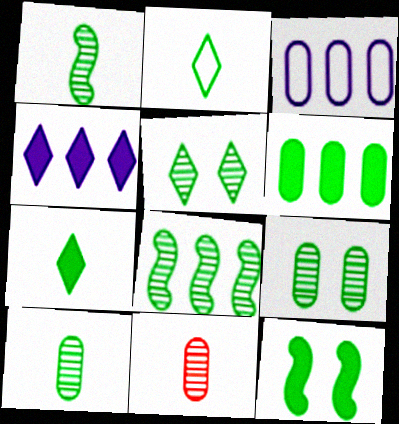[[5, 8, 10], 
[6, 7, 12]]